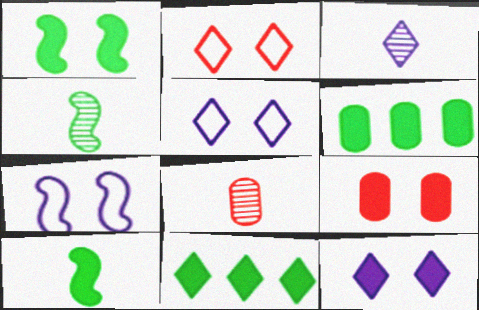[[1, 9, 12], 
[2, 3, 11], 
[3, 4, 8], 
[7, 8, 11]]